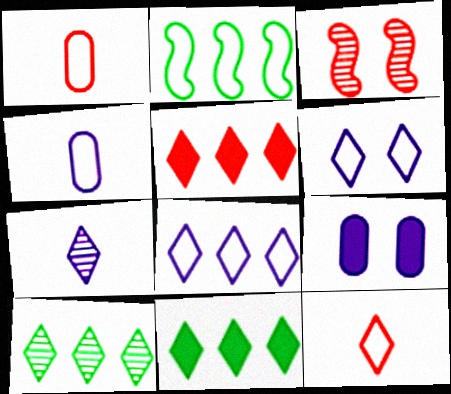[[1, 2, 6], 
[1, 3, 5], 
[3, 4, 11], 
[5, 8, 10]]